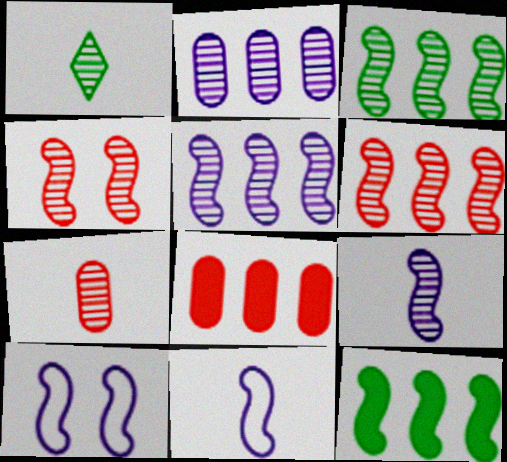[[1, 2, 4], 
[1, 7, 9], 
[1, 8, 10], 
[3, 4, 9], 
[3, 5, 6], 
[4, 11, 12]]